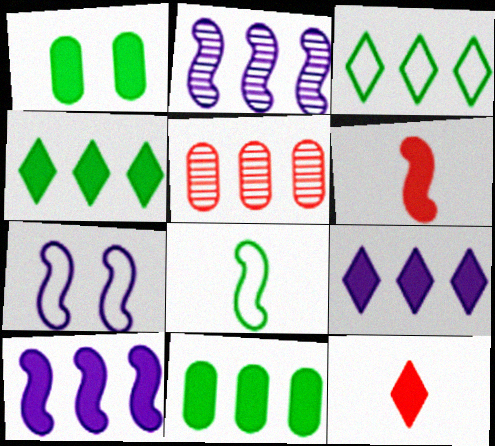[[1, 6, 9], 
[1, 10, 12], 
[3, 5, 10]]